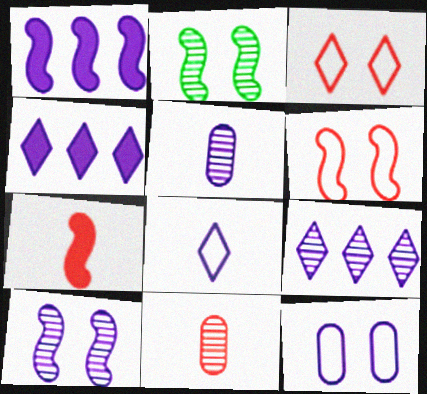[[2, 9, 11], 
[5, 9, 10]]